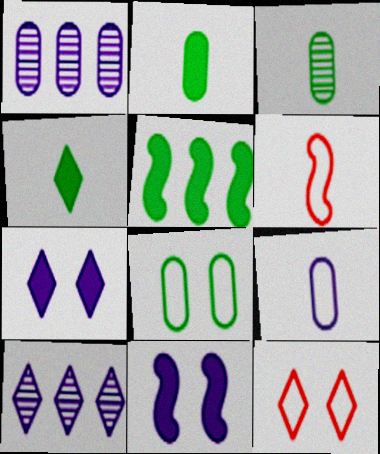[[4, 10, 12], 
[9, 10, 11]]